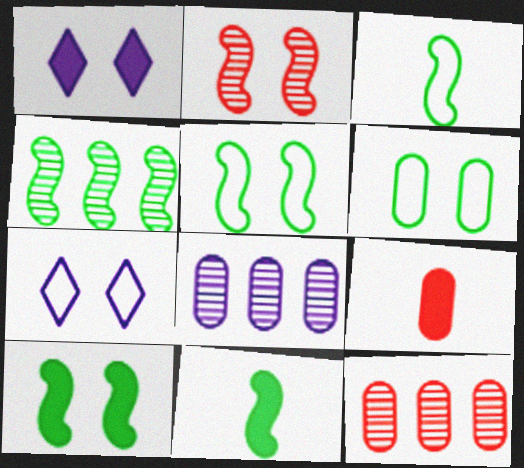[[1, 2, 6], 
[1, 3, 12], 
[3, 4, 10], 
[4, 5, 11], 
[4, 7, 9], 
[6, 8, 9], 
[7, 11, 12]]